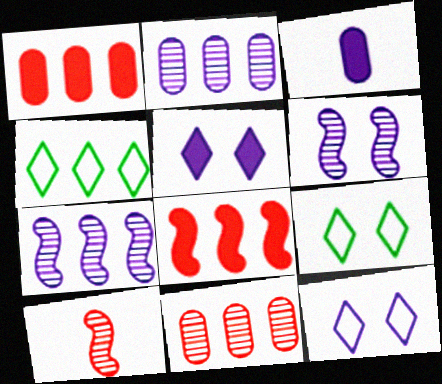[[1, 4, 7], 
[2, 4, 8], 
[3, 7, 12]]